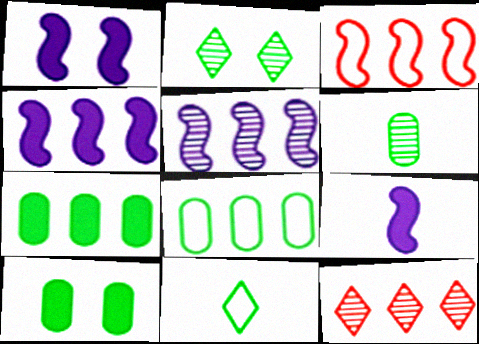[[1, 4, 9], 
[4, 8, 12], 
[6, 8, 10]]